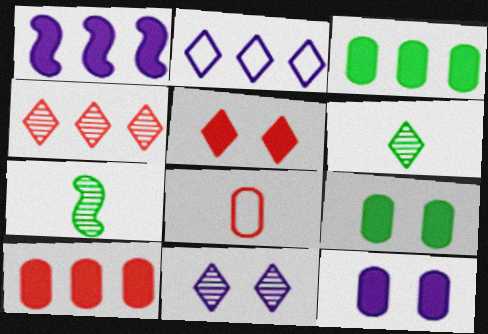[[2, 5, 6], 
[4, 6, 11]]